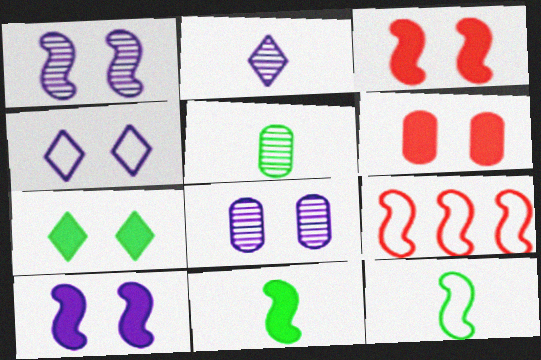[[1, 9, 11], 
[4, 8, 10], 
[6, 7, 10]]